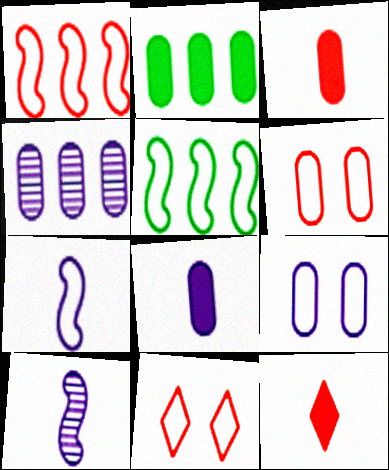[[2, 10, 11], 
[4, 8, 9]]